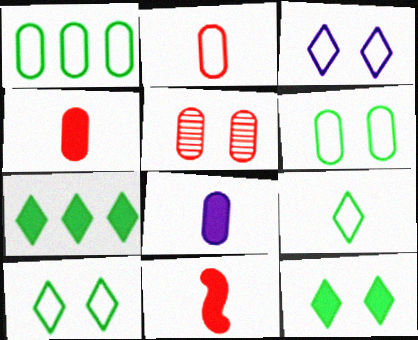[[1, 5, 8]]